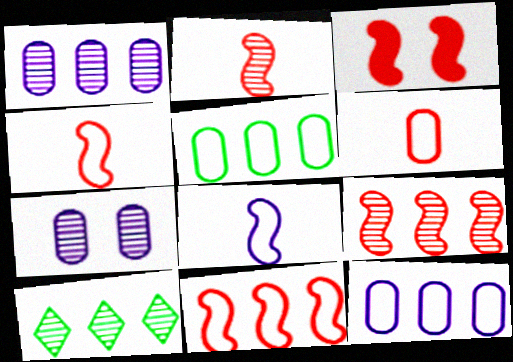[[1, 9, 10], 
[2, 3, 11], 
[2, 7, 10], 
[3, 4, 9]]